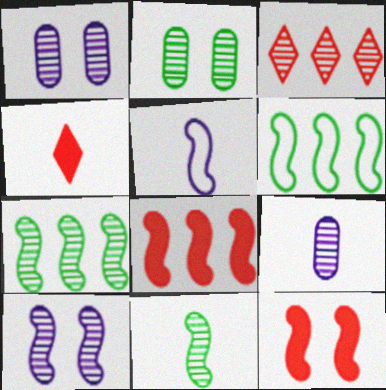[[1, 3, 11], 
[1, 4, 6], 
[5, 7, 12]]